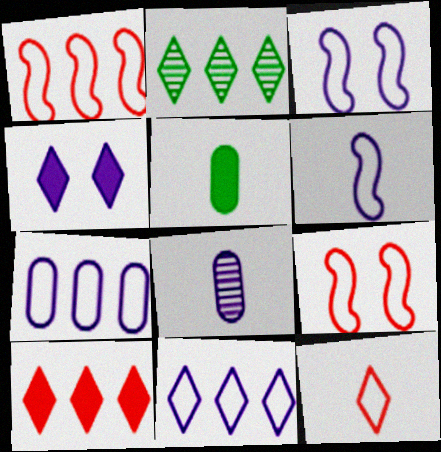[[2, 4, 12], 
[2, 10, 11]]